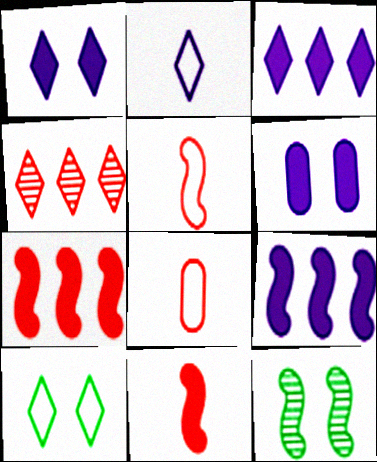[[3, 8, 12], 
[5, 9, 12]]